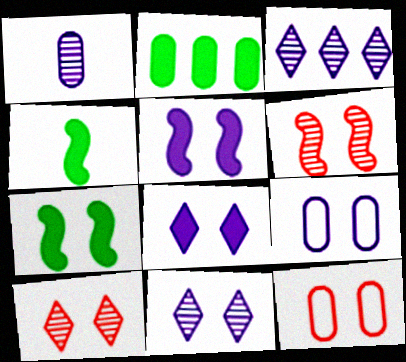[[1, 2, 12], 
[3, 4, 12], 
[5, 9, 11], 
[7, 9, 10], 
[7, 11, 12]]